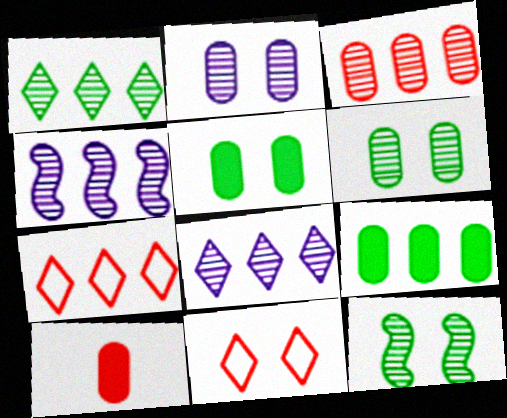[[1, 3, 4], 
[4, 7, 9]]